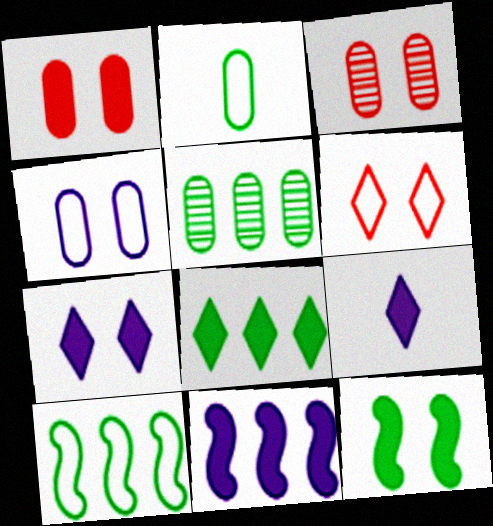[[1, 7, 12], 
[3, 9, 10], 
[5, 8, 10]]